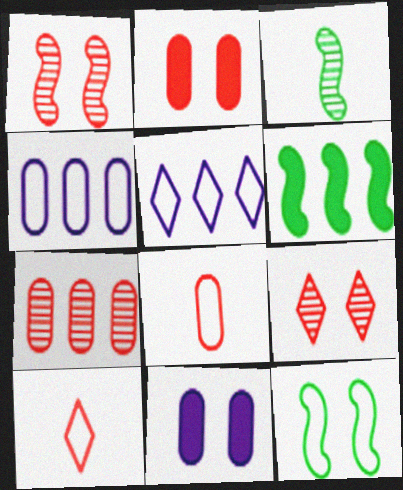[[2, 3, 5], 
[2, 7, 8], 
[3, 6, 12], 
[4, 10, 12], 
[5, 6, 7], 
[5, 8, 12], 
[9, 11, 12]]